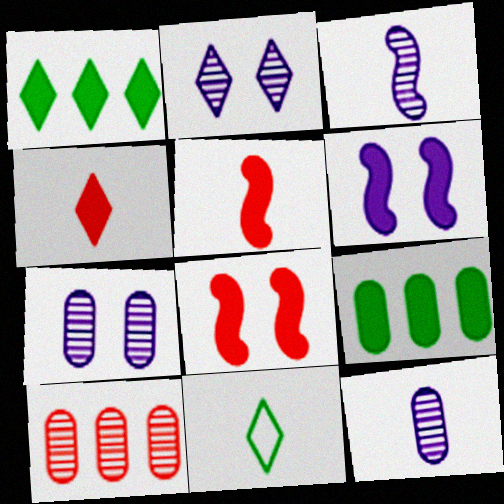[[4, 6, 9], 
[5, 11, 12], 
[6, 10, 11]]